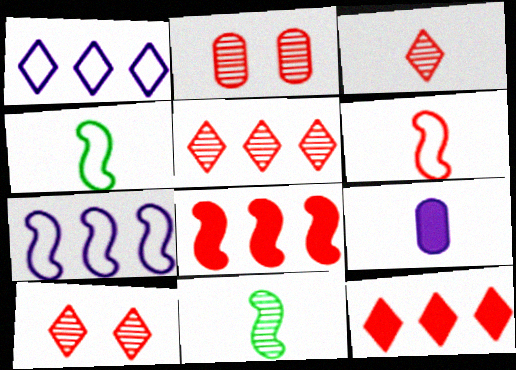[[2, 6, 12], 
[3, 4, 9], 
[3, 5, 10]]